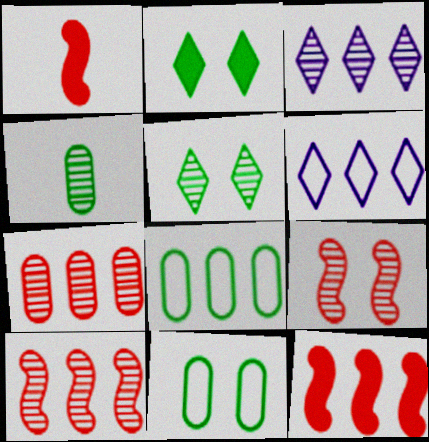[[1, 3, 11], 
[3, 4, 9], 
[3, 8, 12]]